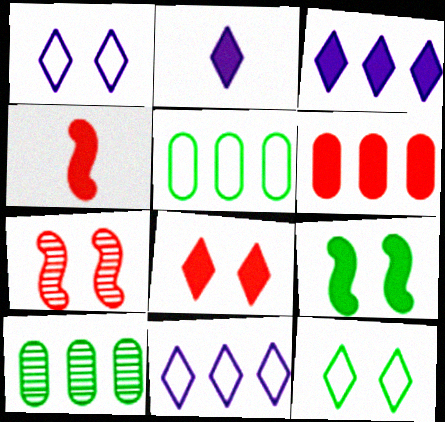[[1, 4, 10], 
[2, 5, 7], 
[2, 6, 9], 
[4, 6, 8]]